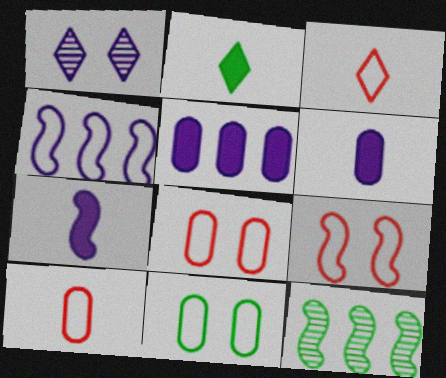[[1, 4, 6], 
[2, 11, 12], 
[3, 4, 11], 
[7, 9, 12]]